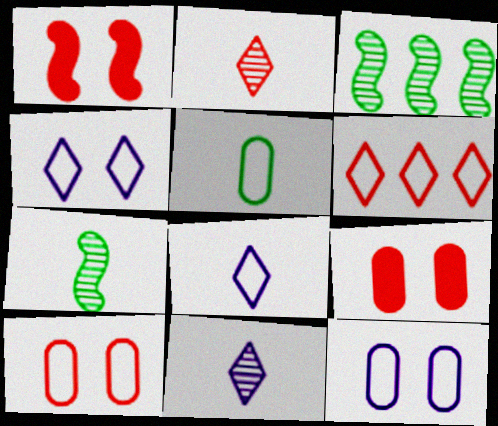[[3, 8, 9]]